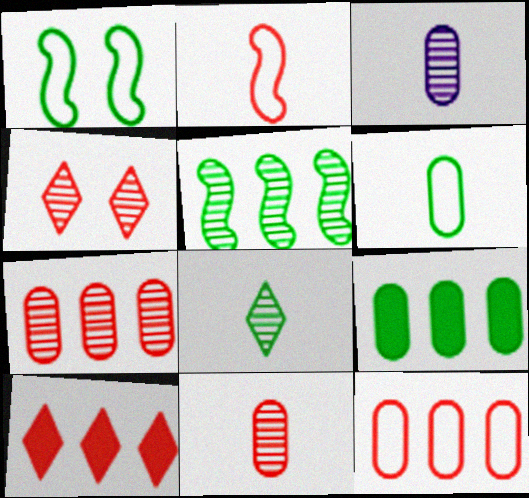[[1, 3, 10], 
[1, 8, 9], 
[3, 4, 5]]